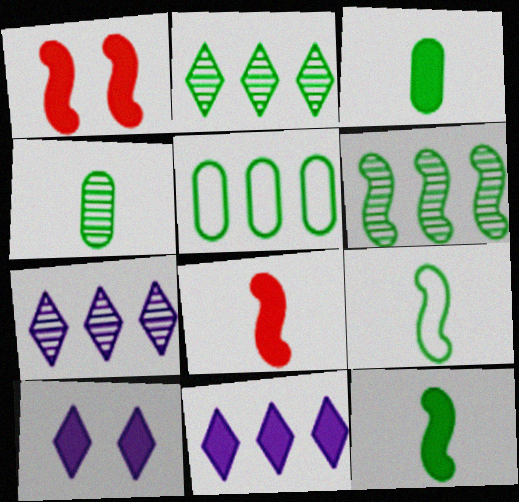[[1, 3, 11]]